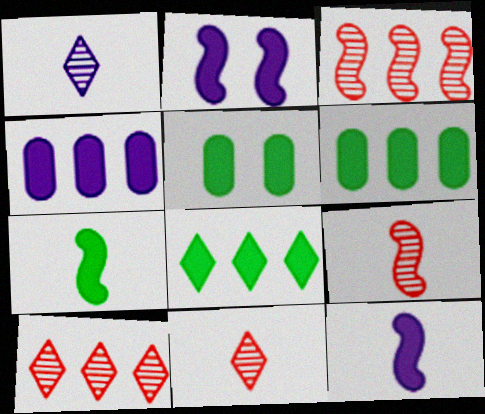[[5, 7, 8]]